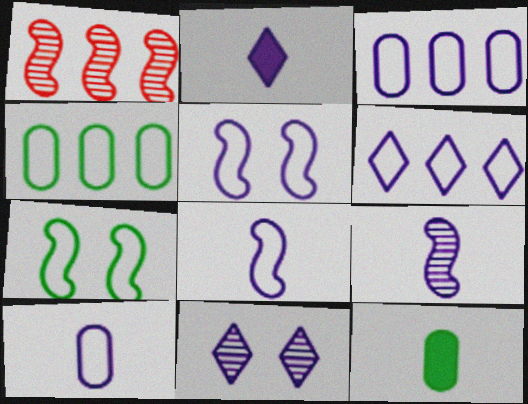[[2, 6, 11], 
[2, 9, 10], 
[5, 6, 10]]